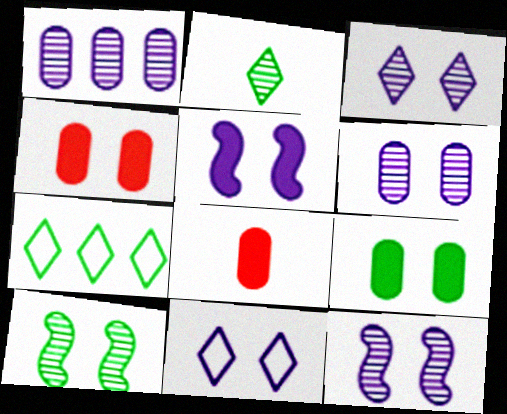[[3, 6, 12], 
[4, 10, 11], 
[5, 6, 11], 
[7, 8, 12]]